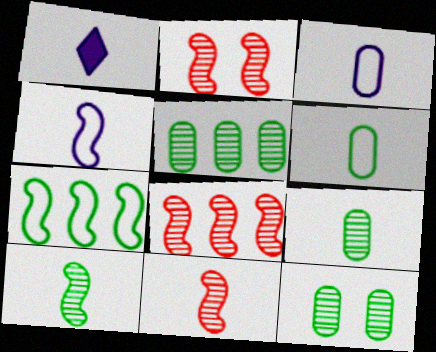[[1, 6, 11], 
[2, 8, 11], 
[5, 9, 12]]